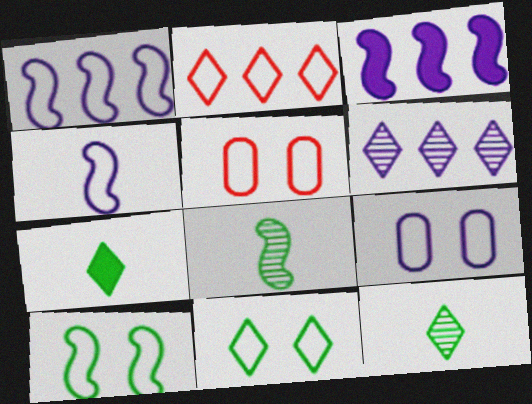[[3, 5, 12]]